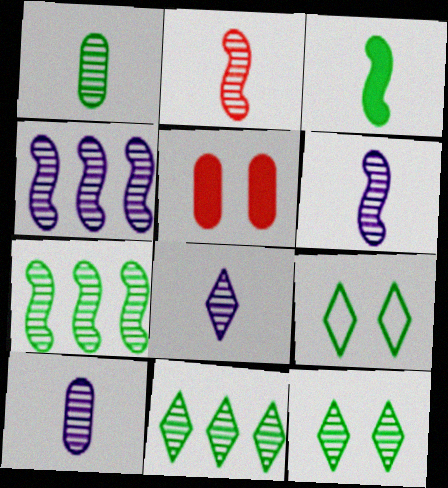[[1, 2, 8], 
[1, 7, 12], 
[6, 8, 10]]